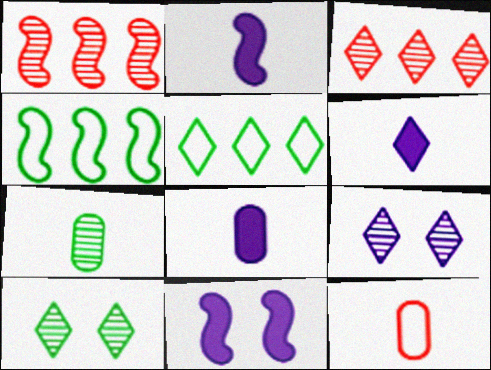[[1, 7, 9], 
[2, 6, 8], 
[7, 8, 12]]